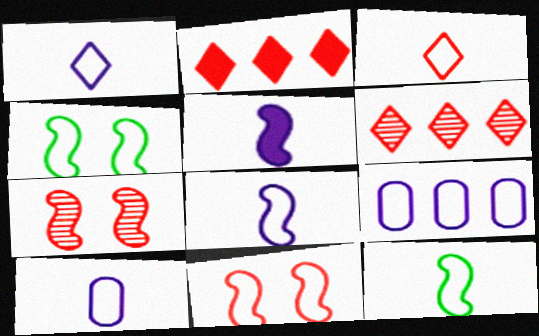[[1, 8, 10], 
[3, 4, 9], 
[3, 10, 12]]